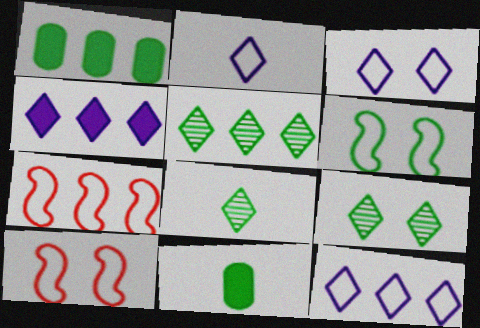[[1, 6, 8], 
[2, 3, 12], 
[5, 6, 11], 
[5, 8, 9]]